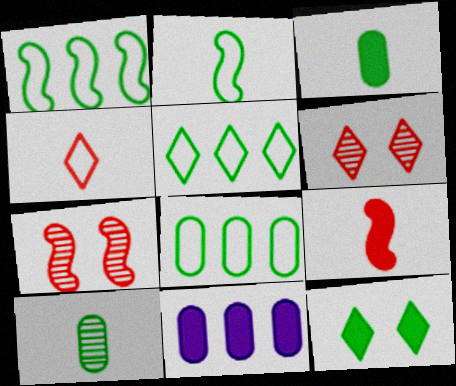[[1, 5, 8], 
[1, 10, 12], 
[2, 6, 11], 
[9, 11, 12]]